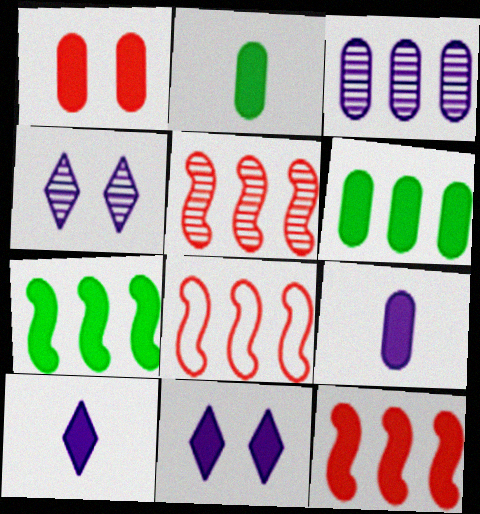[[1, 6, 9], 
[1, 7, 10], 
[2, 4, 8], 
[2, 11, 12], 
[5, 8, 12]]